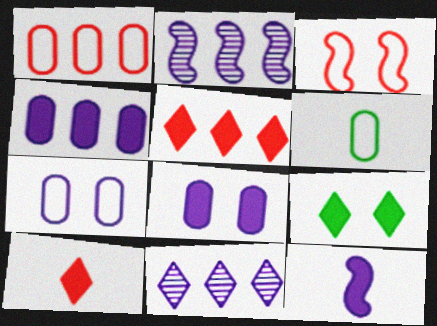[[1, 6, 7], 
[7, 11, 12]]